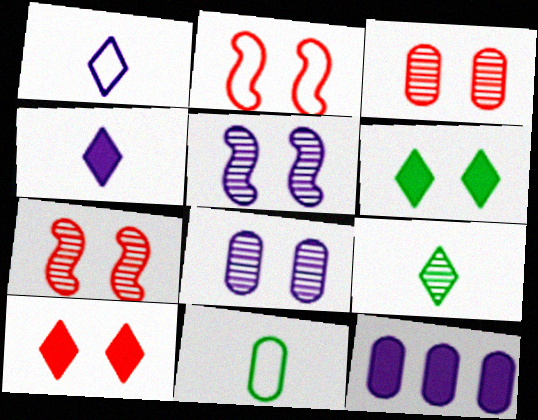[[1, 5, 12], 
[2, 3, 10], 
[2, 6, 8], 
[2, 9, 12], 
[3, 11, 12]]